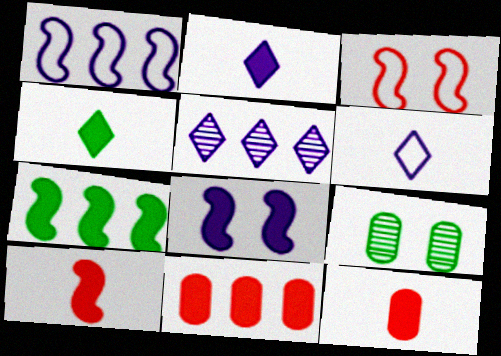[[4, 8, 11], 
[7, 8, 10]]